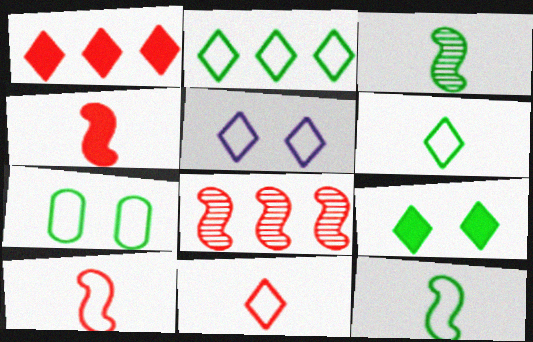[[2, 5, 11], 
[2, 7, 12]]